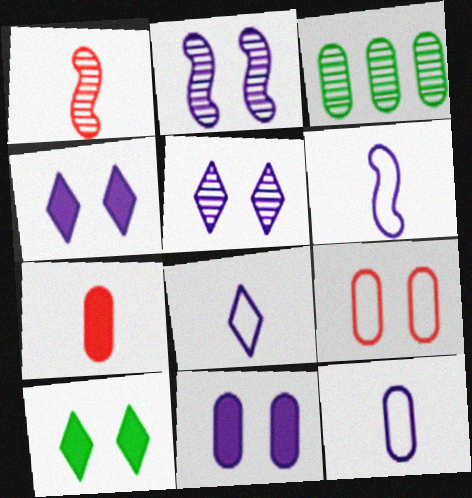[[1, 3, 5], 
[2, 9, 10], 
[6, 8, 12]]